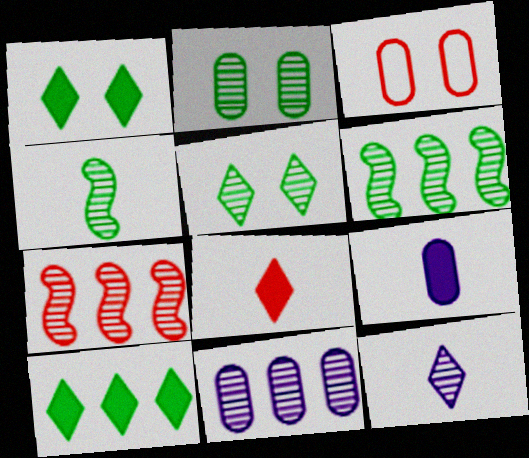[[2, 7, 12], 
[3, 7, 8]]